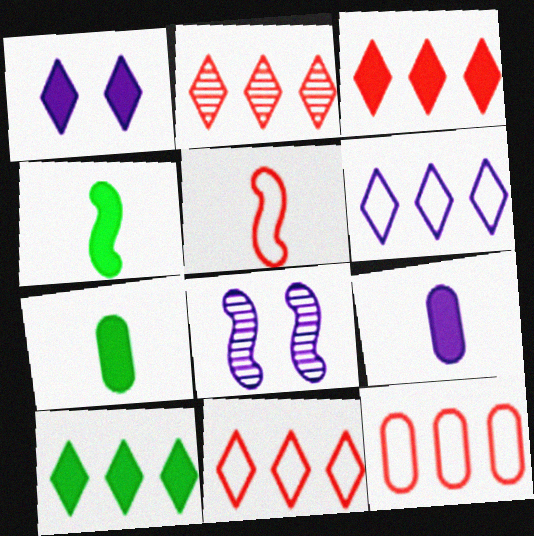[[2, 3, 11], 
[2, 6, 10], 
[6, 8, 9], 
[7, 8, 11]]